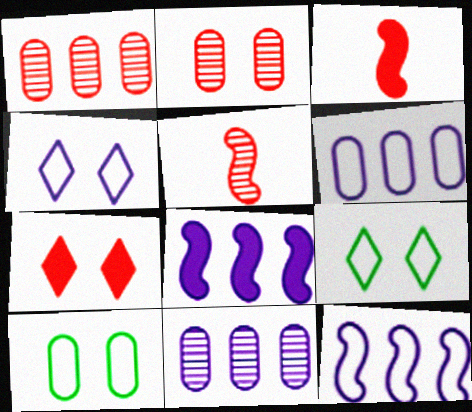[[3, 9, 11]]